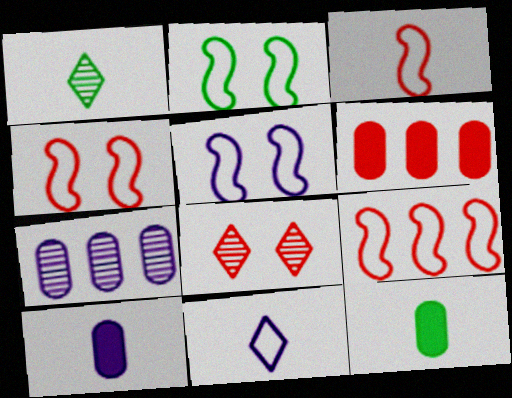[[1, 3, 10], 
[1, 5, 6], 
[2, 4, 5], 
[3, 4, 9], 
[3, 6, 8]]